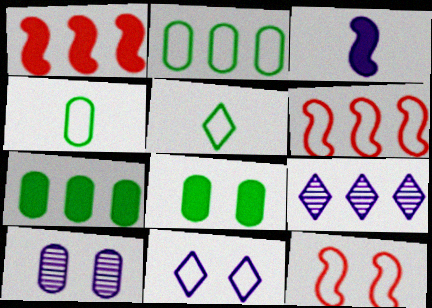[[1, 2, 9], 
[1, 5, 10], 
[4, 6, 11], 
[6, 7, 9]]